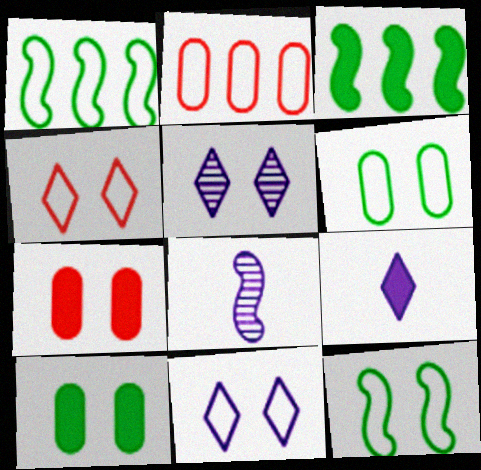[[3, 7, 9], 
[5, 7, 12]]